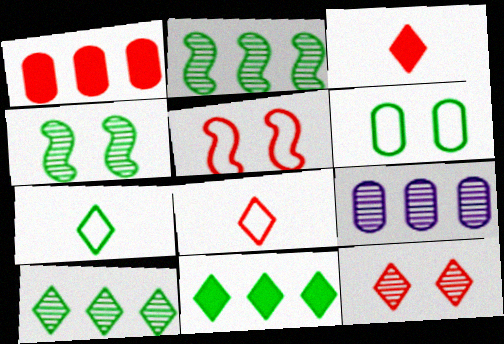[]